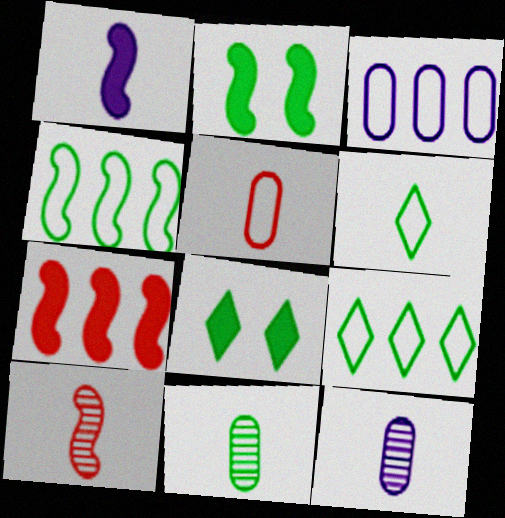[[1, 2, 7], 
[2, 9, 11], 
[3, 8, 10], 
[4, 8, 11]]